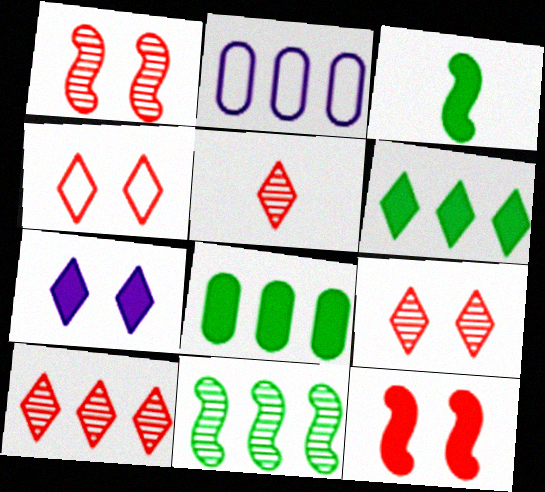[[2, 3, 9], 
[5, 9, 10]]